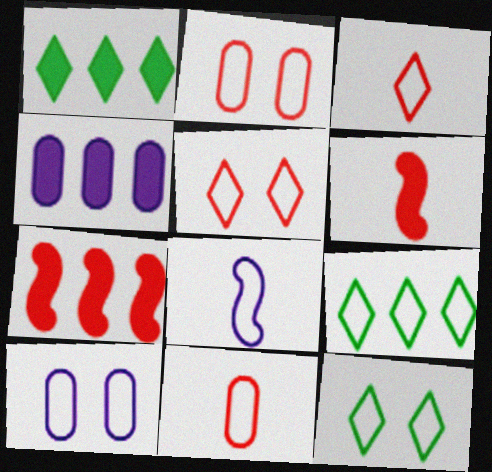[[1, 4, 7], 
[2, 8, 9]]